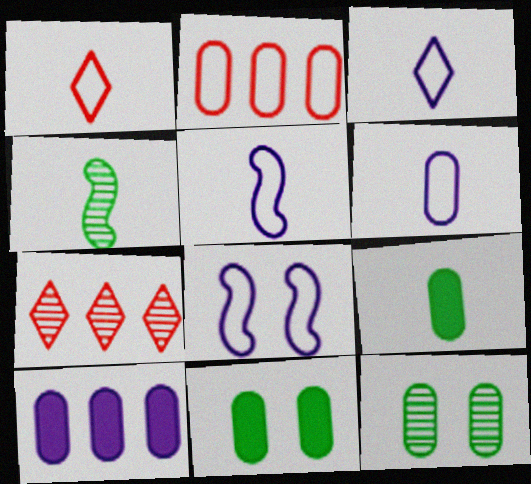[[3, 5, 6], 
[5, 7, 11], 
[7, 8, 9]]